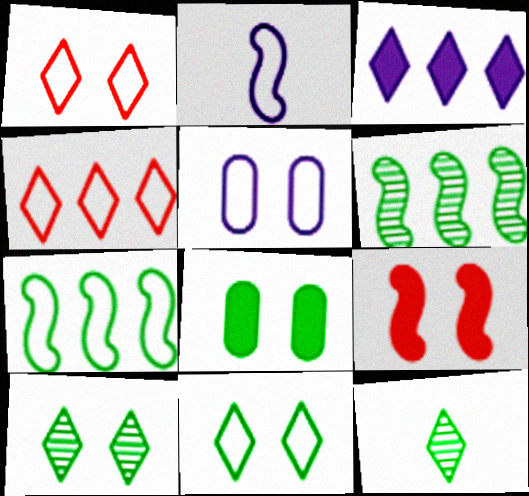[[1, 3, 12], 
[2, 6, 9], 
[5, 9, 10], 
[7, 8, 12]]